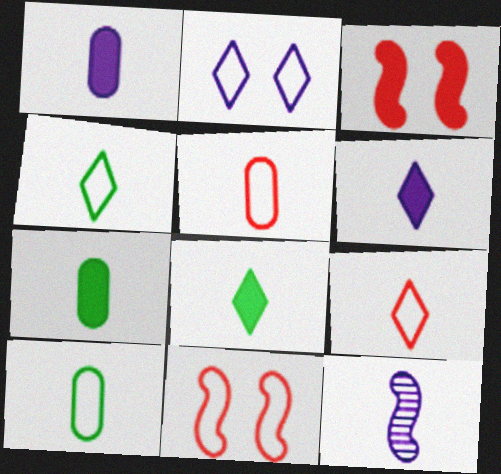[[5, 8, 12], 
[7, 9, 12]]